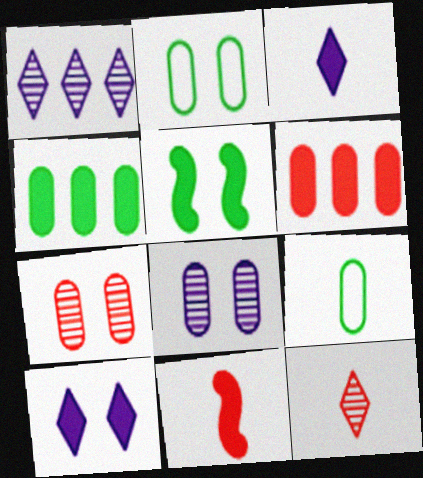[[1, 2, 11], 
[3, 5, 6], 
[4, 10, 11], 
[6, 8, 9]]